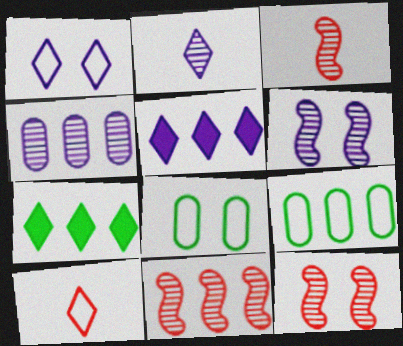[[1, 2, 5], 
[2, 4, 6], 
[3, 5, 8], 
[3, 11, 12], 
[5, 9, 11]]